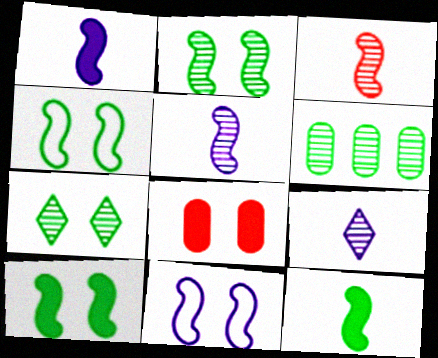[[2, 4, 10], 
[7, 8, 11]]